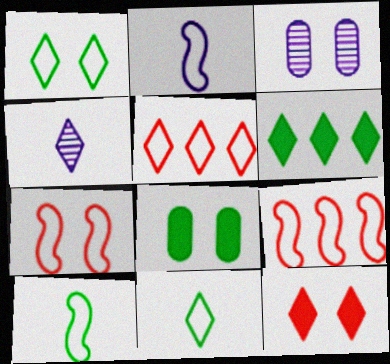[[4, 8, 9]]